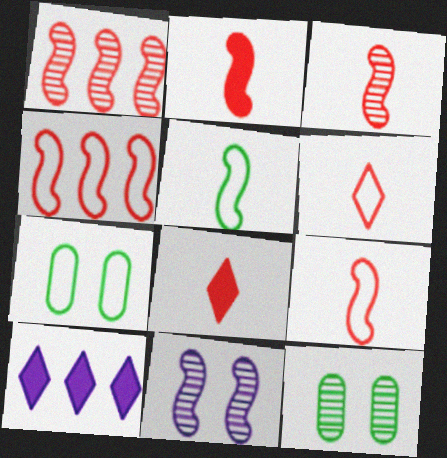[[2, 3, 9], 
[3, 7, 10], 
[9, 10, 12]]